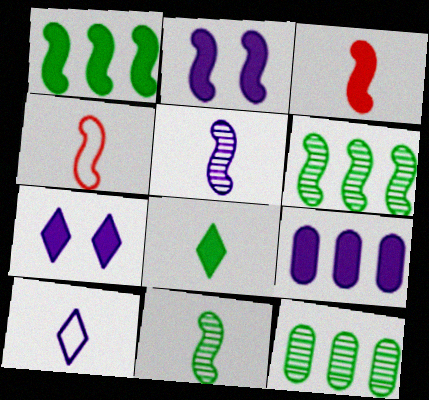[[1, 2, 3], 
[2, 4, 6], 
[4, 7, 12]]